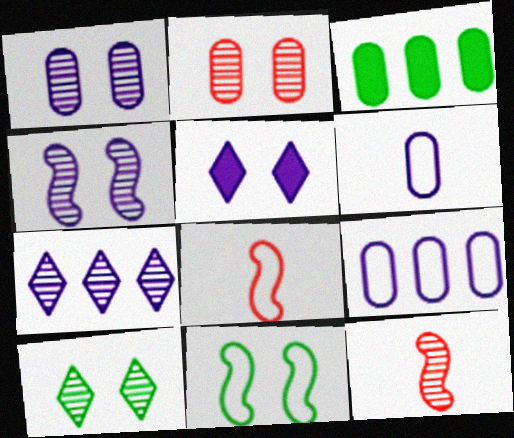[[2, 3, 6], 
[2, 4, 10], 
[2, 5, 11]]